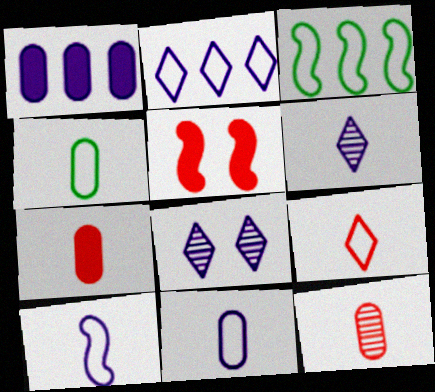[[1, 8, 10], 
[3, 7, 8], 
[4, 9, 10]]